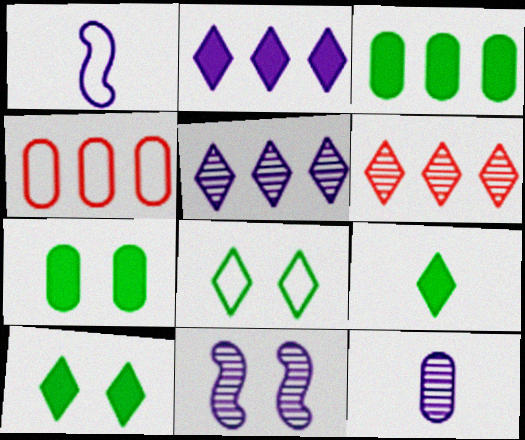[[1, 4, 8], 
[1, 6, 7], 
[4, 7, 12], 
[4, 9, 11], 
[5, 11, 12]]